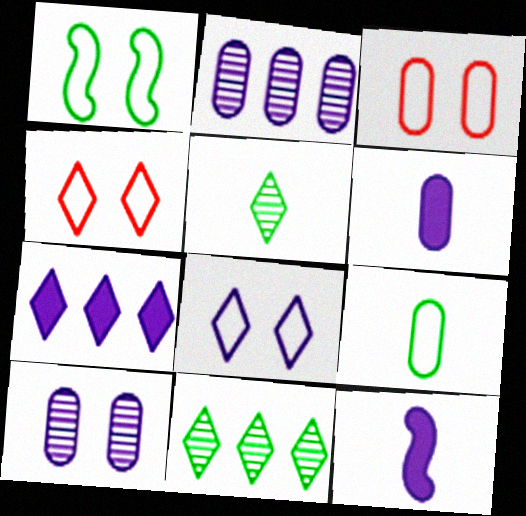[[1, 3, 8], 
[2, 8, 12], 
[3, 11, 12], 
[4, 5, 7]]